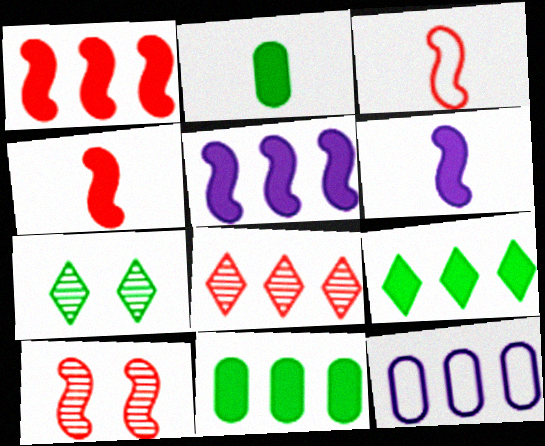[[1, 3, 10], 
[4, 7, 12]]